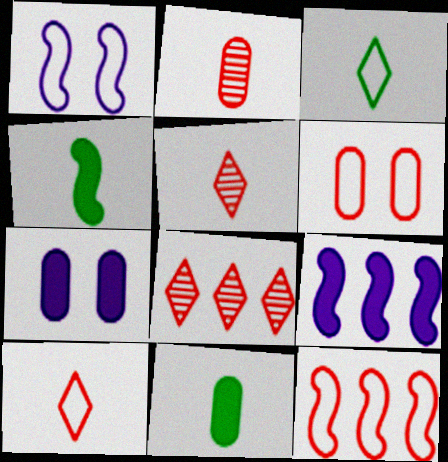[[1, 8, 11], 
[6, 10, 12]]